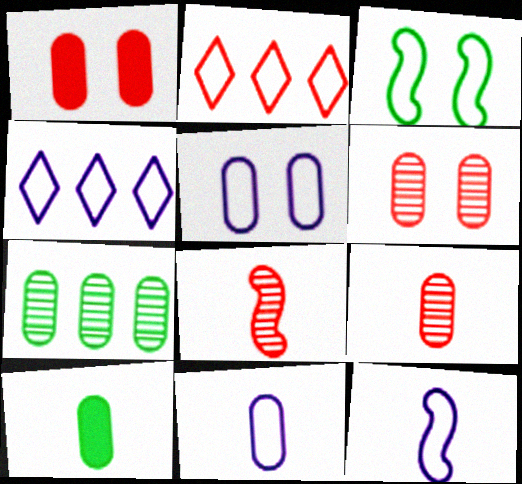[[1, 2, 8], 
[1, 7, 11], 
[2, 3, 11], 
[4, 5, 12], 
[9, 10, 11]]